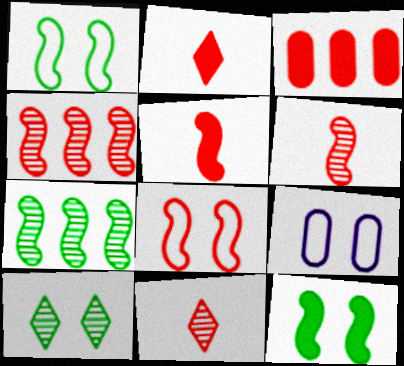[[2, 7, 9], 
[3, 8, 11], 
[4, 5, 8]]